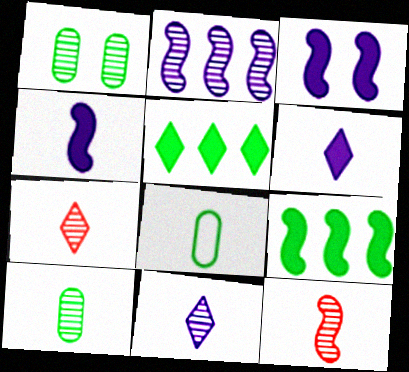[[1, 2, 7], 
[4, 7, 8], 
[6, 8, 12], 
[10, 11, 12]]